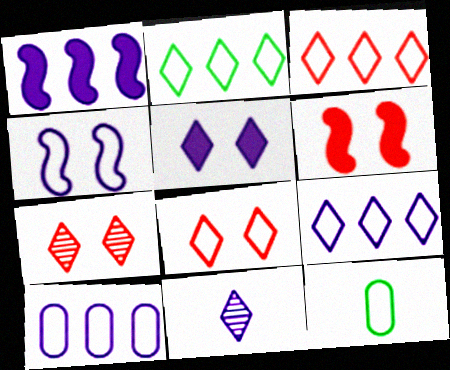[[1, 7, 12], 
[2, 3, 9], 
[3, 4, 12], 
[5, 9, 11]]